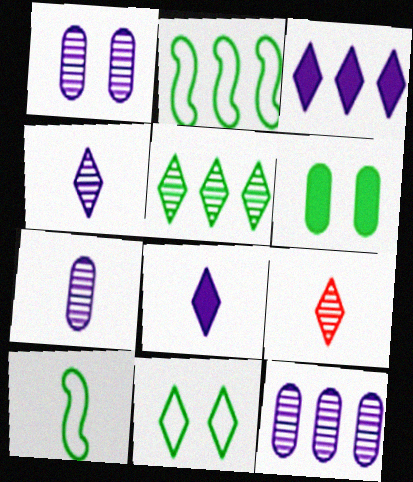[[1, 7, 12], 
[3, 9, 11], 
[5, 6, 10]]